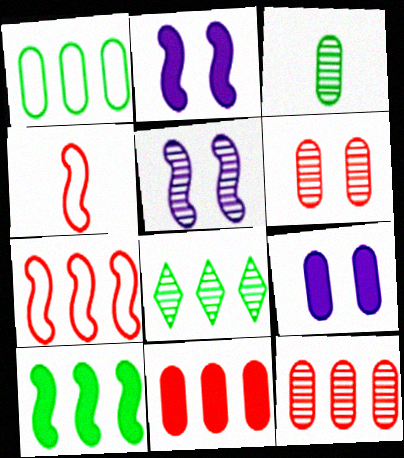[[1, 8, 10], 
[4, 5, 10], 
[4, 8, 9]]